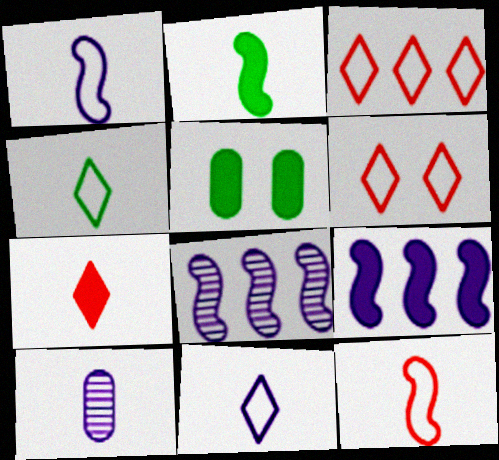[[5, 7, 9]]